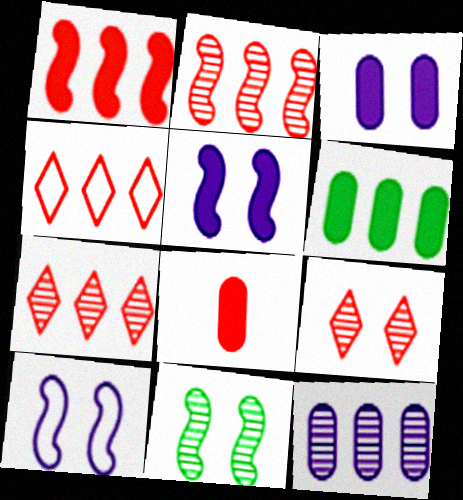[[3, 6, 8]]